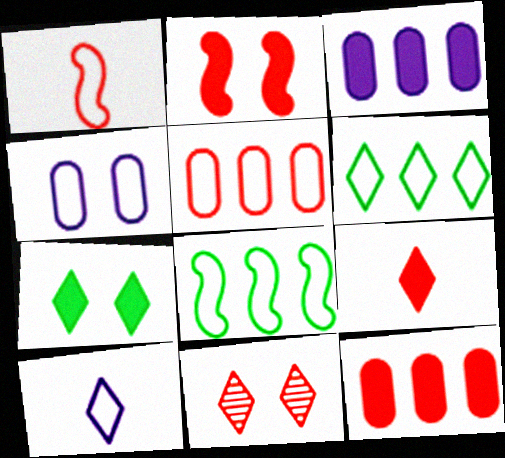[[1, 4, 6], 
[1, 11, 12], 
[2, 9, 12]]